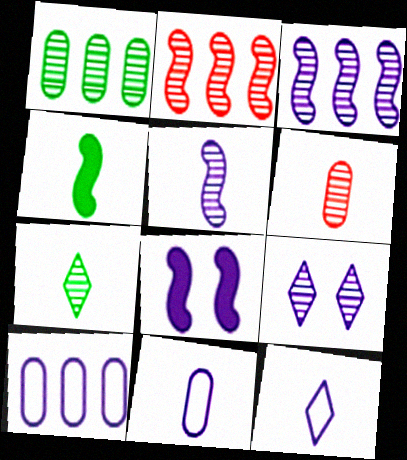[[4, 6, 12], 
[5, 6, 7]]